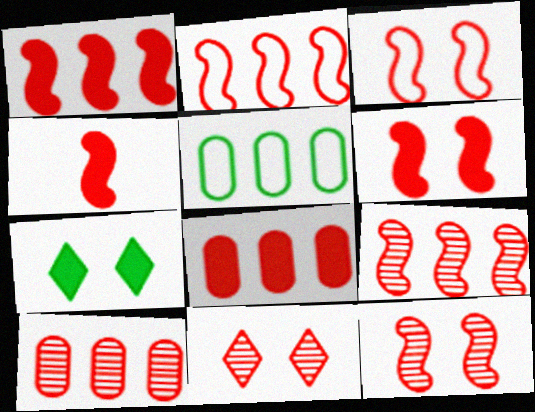[[1, 2, 9], 
[1, 4, 6], 
[2, 4, 12], 
[3, 4, 9], 
[3, 6, 12]]